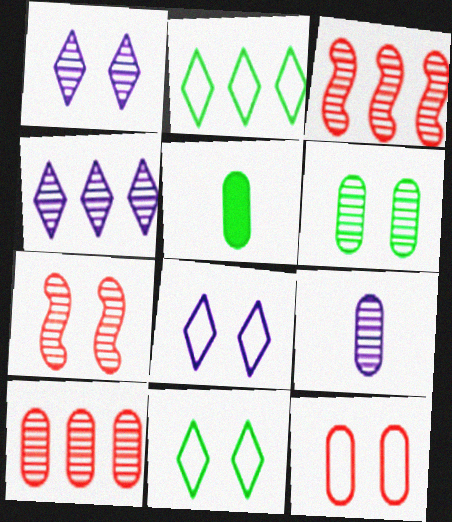[[1, 6, 7], 
[3, 5, 8], 
[6, 9, 10]]